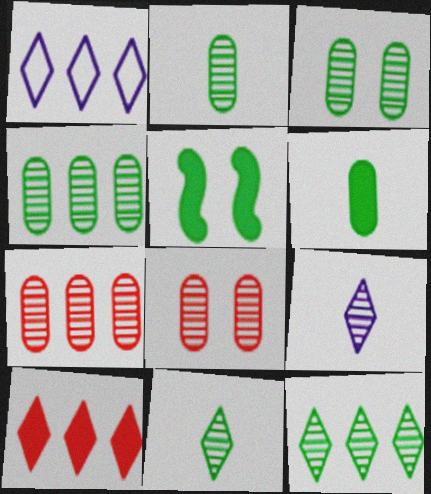[[1, 10, 12], 
[2, 3, 4]]